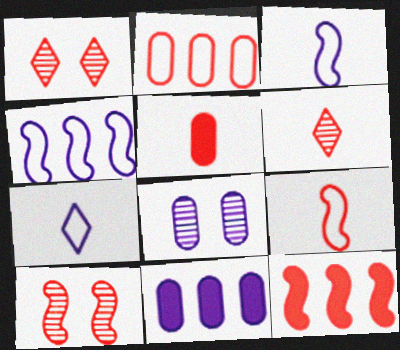[[5, 6, 9], 
[9, 10, 12]]